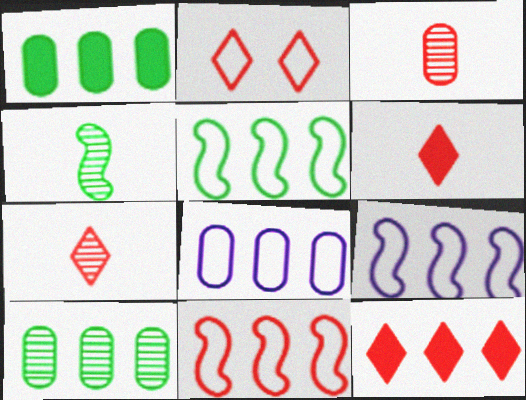[[2, 7, 12], 
[5, 9, 11], 
[9, 10, 12]]